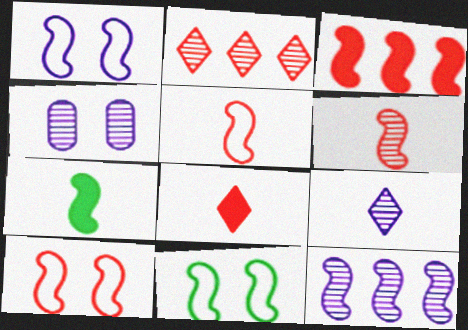[[1, 10, 11], 
[3, 6, 10], 
[4, 9, 12], 
[7, 10, 12]]